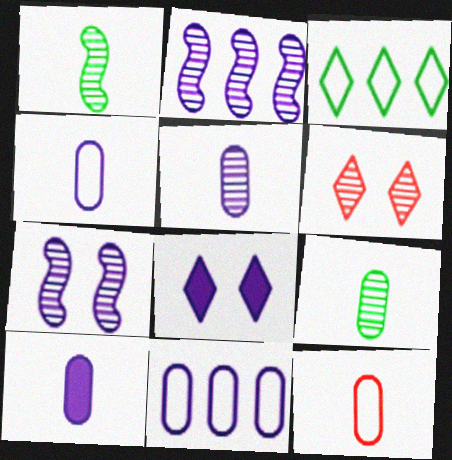[[2, 4, 8], 
[2, 6, 9], 
[4, 5, 10], 
[9, 10, 12]]